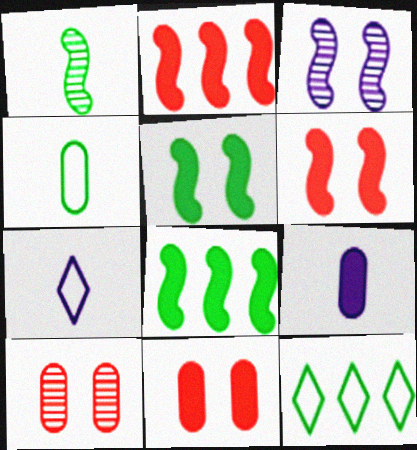[[7, 8, 10]]